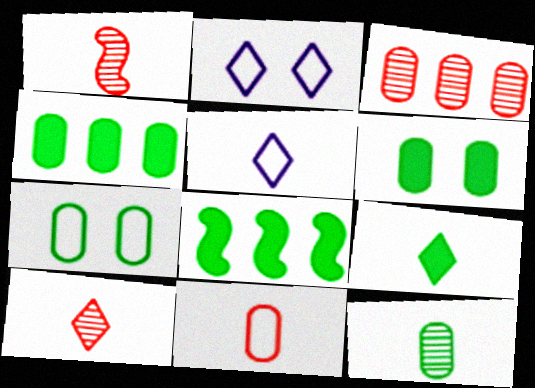[[1, 2, 4], 
[4, 7, 12], 
[5, 9, 10], 
[6, 8, 9]]